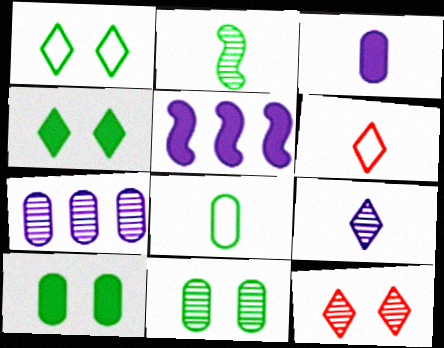[[2, 3, 6], 
[2, 7, 12], 
[5, 6, 11], 
[5, 8, 12]]